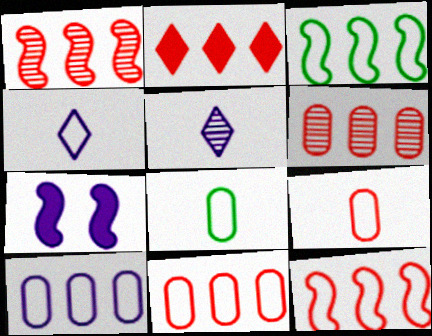[[1, 2, 11], 
[2, 6, 12], 
[5, 7, 10]]